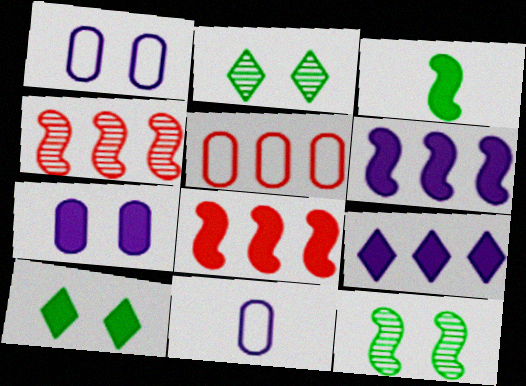[[2, 8, 11], 
[4, 10, 11]]